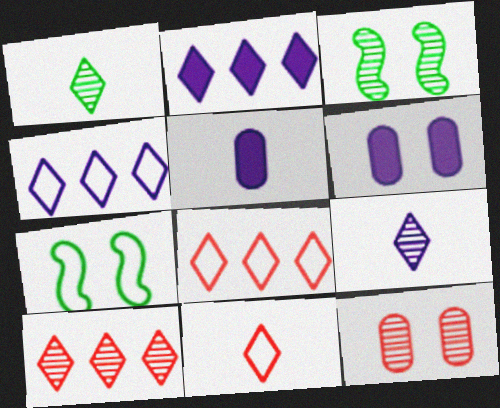[[3, 5, 8], 
[5, 7, 10]]